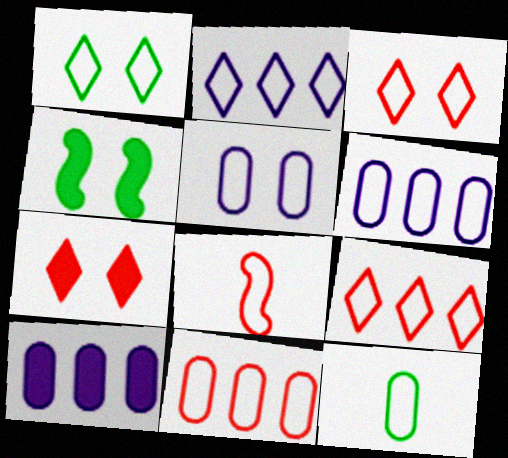[[1, 6, 8], 
[3, 8, 11], 
[5, 11, 12]]